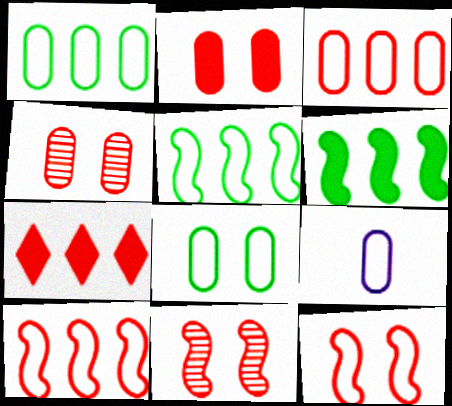[[3, 8, 9]]